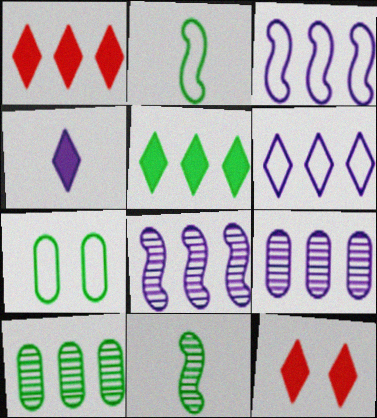[[1, 3, 10], 
[2, 9, 12], 
[4, 5, 12], 
[5, 7, 11]]